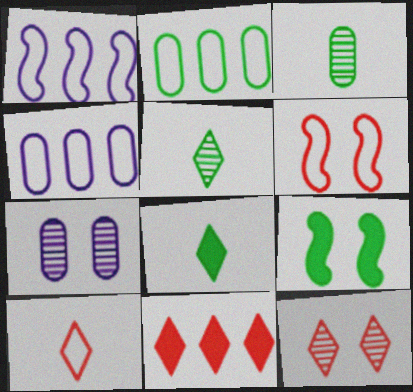[[2, 5, 9], 
[10, 11, 12]]